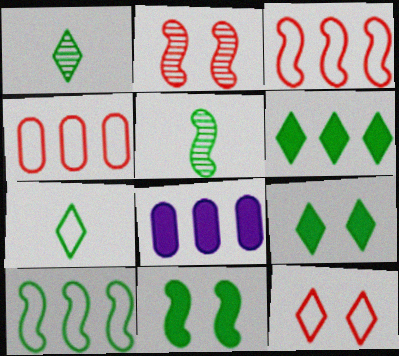[[2, 7, 8], 
[5, 8, 12], 
[5, 10, 11]]